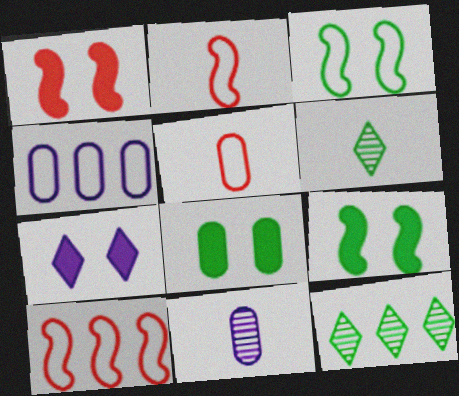[[1, 4, 6], 
[1, 7, 8]]